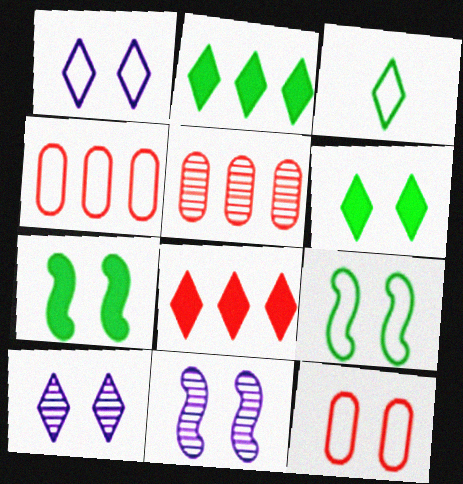[[1, 9, 12], 
[3, 8, 10], 
[6, 11, 12], 
[7, 10, 12]]